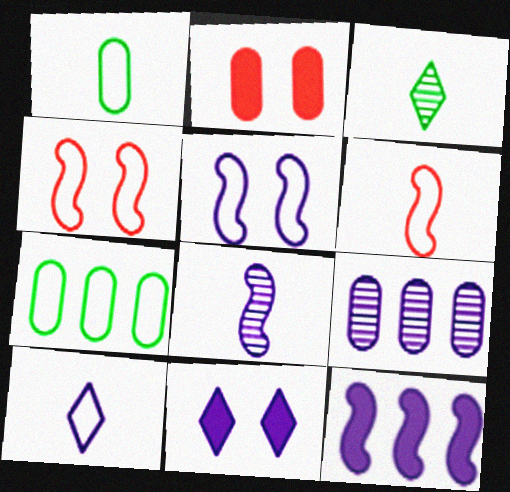[[1, 2, 9], 
[1, 6, 10], 
[4, 7, 10], 
[5, 8, 12]]